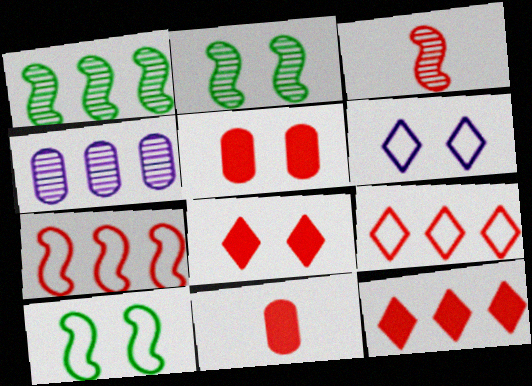[[1, 6, 11], 
[2, 5, 6], 
[3, 5, 9]]